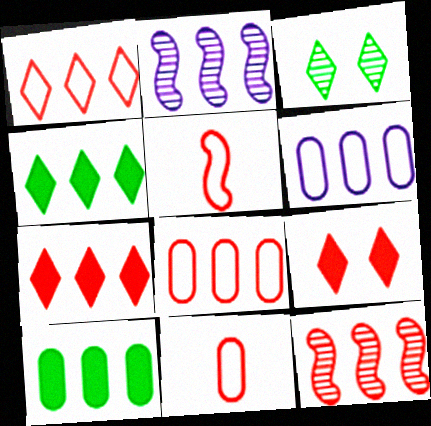[[1, 2, 10], 
[2, 4, 8], 
[4, 6, 12], 
[7, 8, 12], 
[9, 11, 12]]